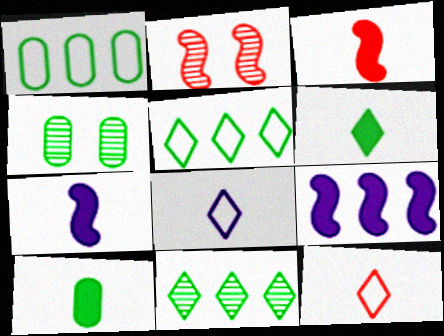[[1, 4, 10], 
[4, 9, 12]]